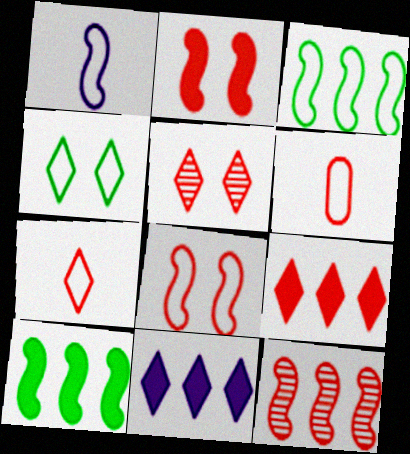[[1, 3, 8], 
[5, 7, 9]]